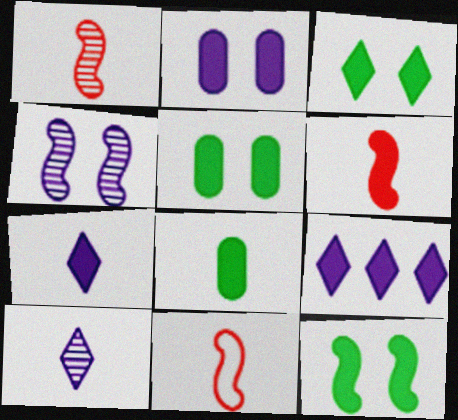[[1, 6, 11], 
[3, 5, 12], 
[5, 6, 9], 
[6, 7, 8], 
[8, 10, 11]]